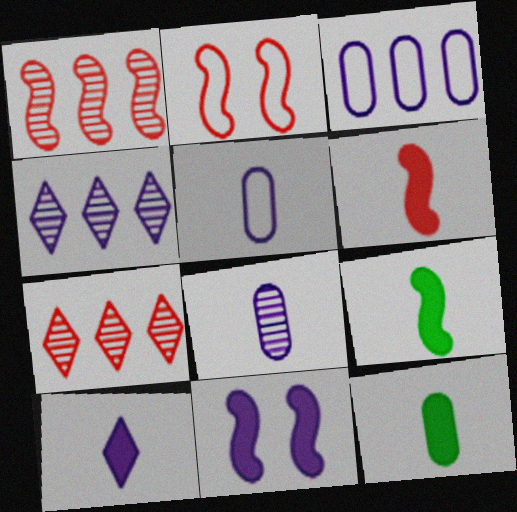[[1, 2, 6], 
[2, 4, 12], 
[4, 5, 11], 
[6, 10, 12]]